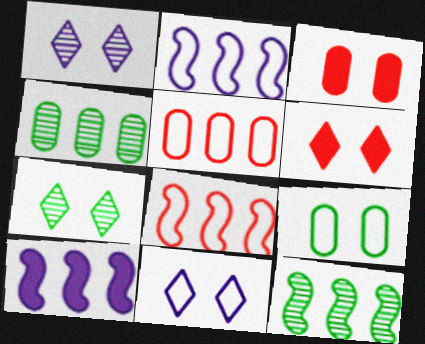[[6, 7, 11], 
[8, 10, 12]]